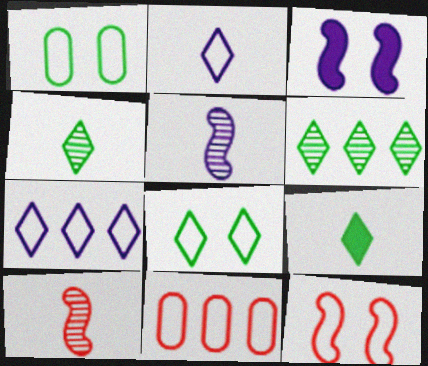[[3, 4, 11], 
[6, 8, 9]]